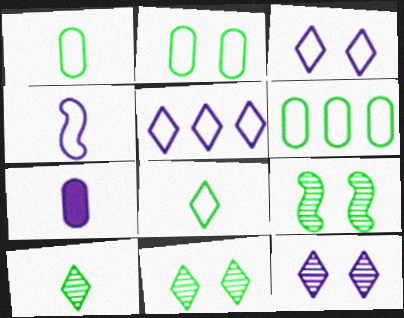[[1, 2, 6]]